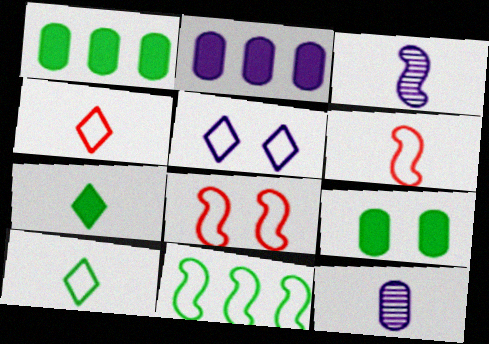[[2, 3, 5], 
[6, 7, 12]]